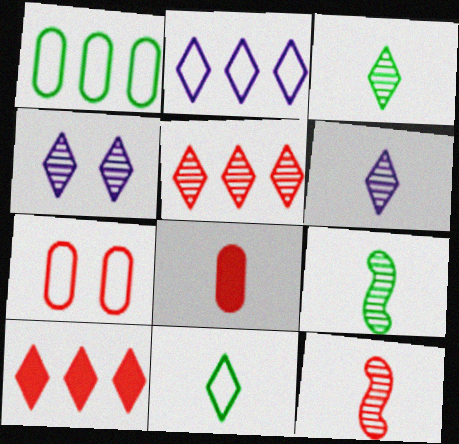[[3, 4, 5], 
[4, 10, 11], 
[7, 10, 12]]